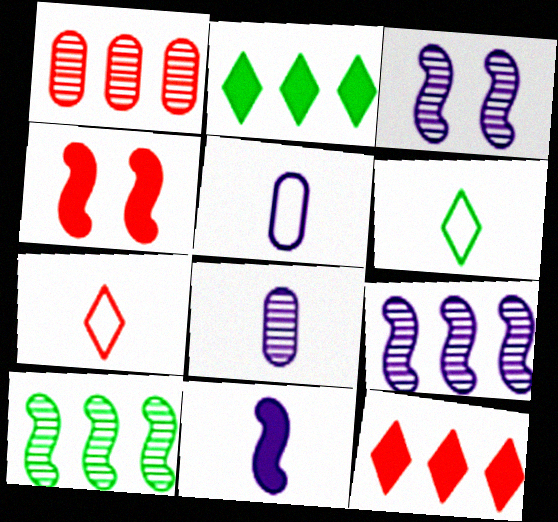[[1, 4, 7]]